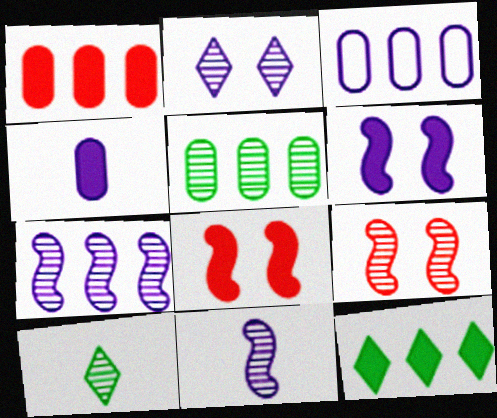[[1, 3, 5], 
[3, 8, 10], 
[4, 8, 12]]